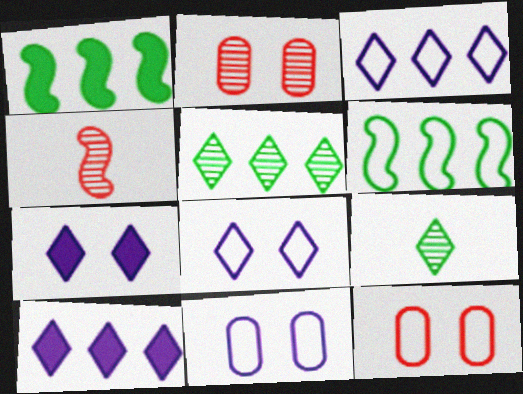[]